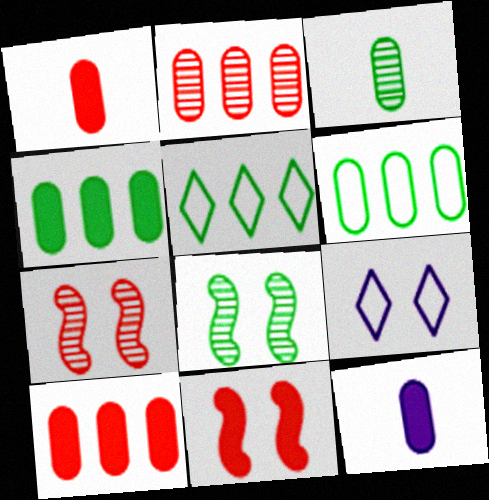[[5, 7, 12]]